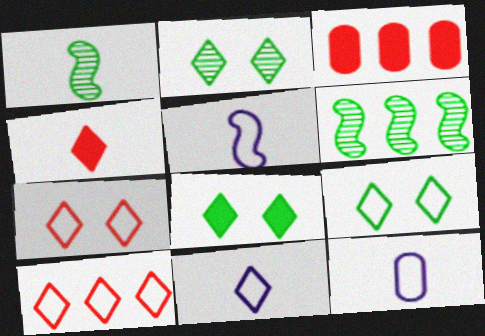[[1, 4, 12], 
[2, 3, 5], 
[2, 8, 9], 
[5, 11, 12], 
[9, 10, 11]]